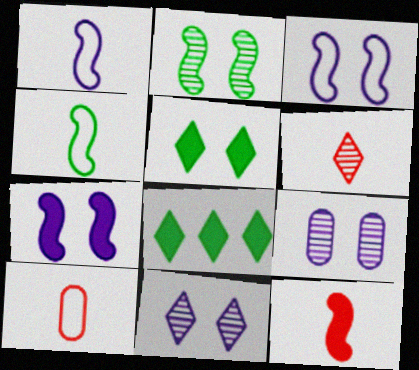[[6, 10, 12]]